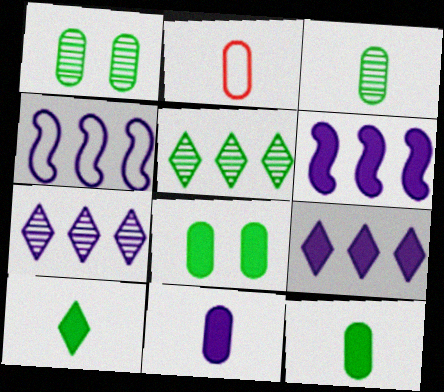[[2, 3, 11]]